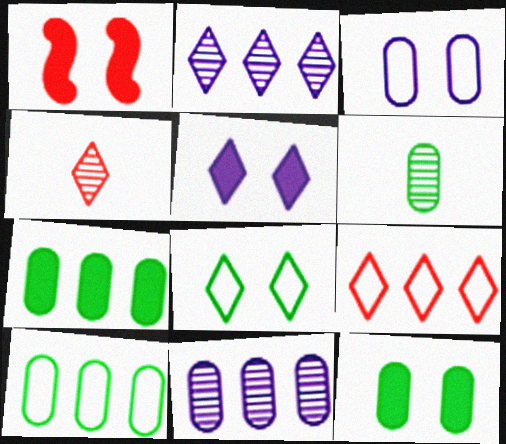[[1, 5, 12], 
[6, 10, 12]]